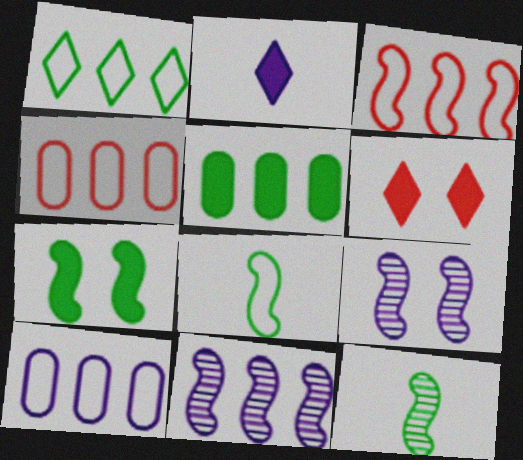[[1, 3, 10], 
[2, 9, 10], 
[6, 10, 12]]